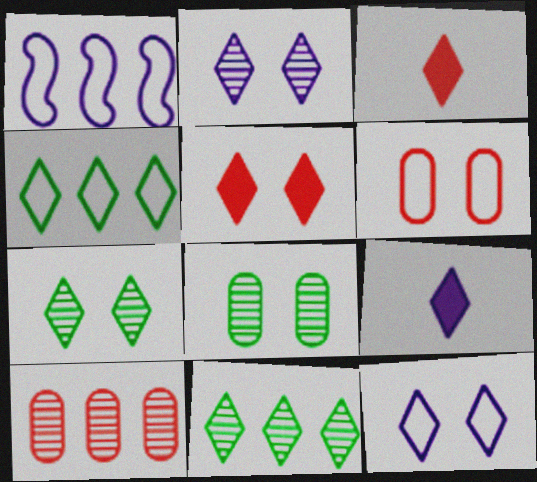[[1, 3, 8], 
[2, 3, 4], 
[3, 11, 12], 
[5, 7, 12]]